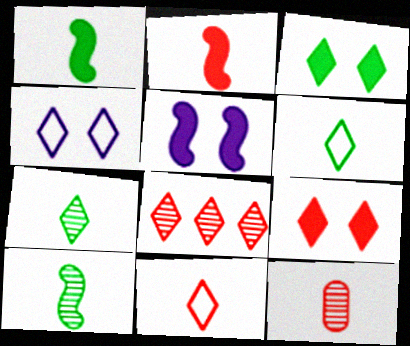[[2, 11, 12], 
[8, 9, 11]]